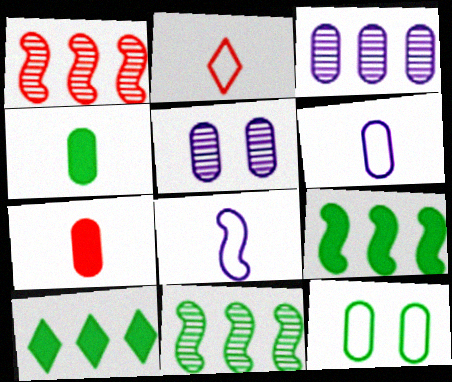[[2, 5, 9], 
[3, 7, 12]]